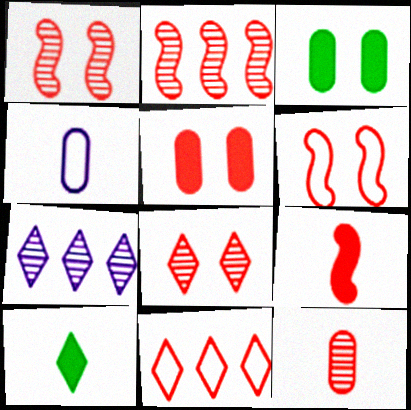[[2, 6, 9], 
[2, 8, 12], 
[5, 6, 8]]